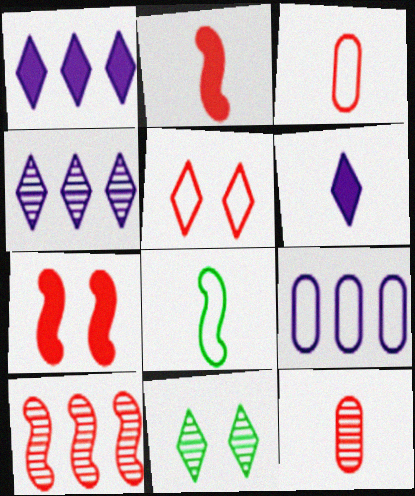[[2, 9, 11], 
[5, 8, 9], 
[6, 8, 12]]